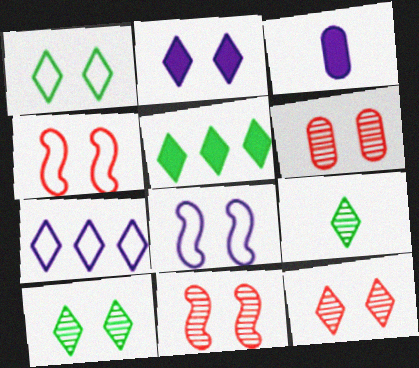[[1, 2, 12], 
[1, 5, 9], 
[6, 11, 12]]